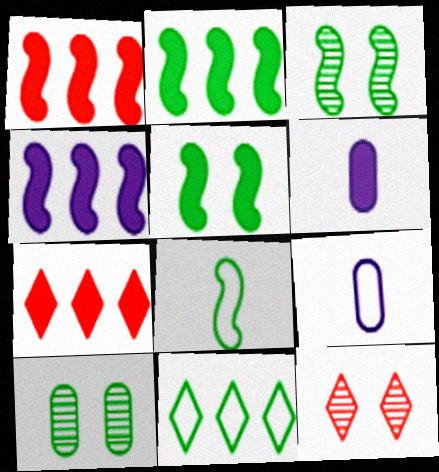[[1, 2, 4], 
[2, 3, 8], 
[2, 9, 12], 
[3, 7, 9], 
[5, 6, 7]]